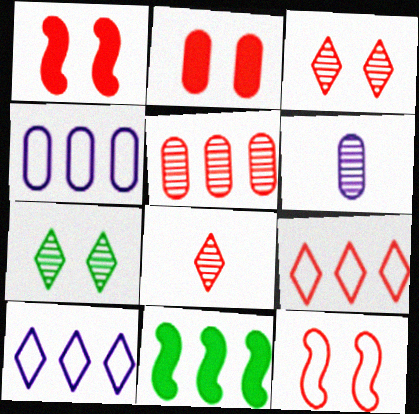[[2, 3, 12], 
[5, 10, 11]]